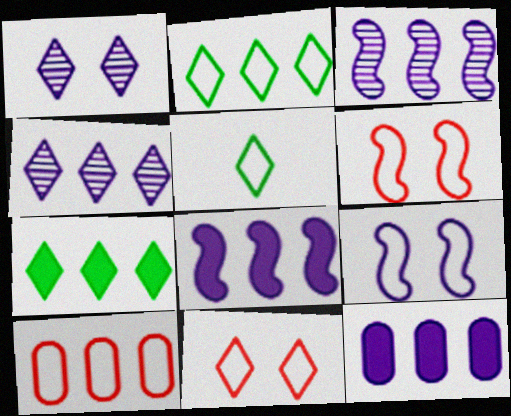[[3, 7, 10], 
[5, 9, 10]]